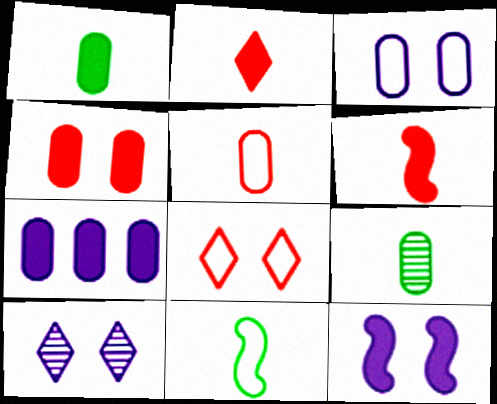[[1, 4, 7], 
[3, 10, 12]]